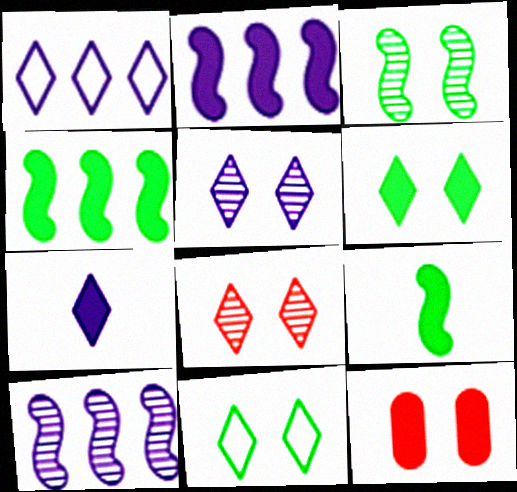[[1, 5, 7], 
[4, 7, 12]]